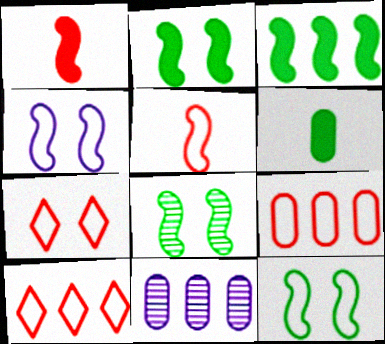[[2, 8, 12], 
[3, 10, 11], 
[5, 7, 9]]